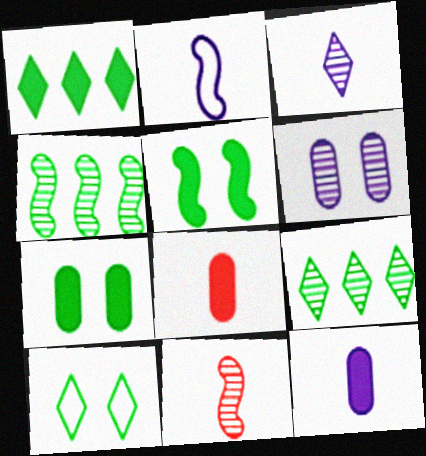[[2, 3, 12], 
[6, 9, 11]]